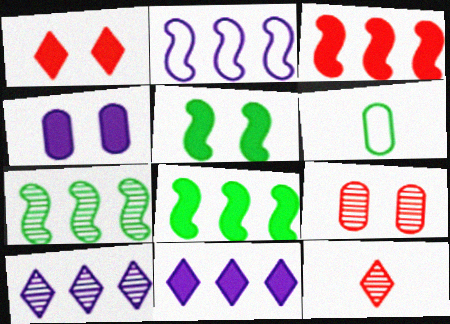[[1, 4, 5], 
[2, 3, 7]]